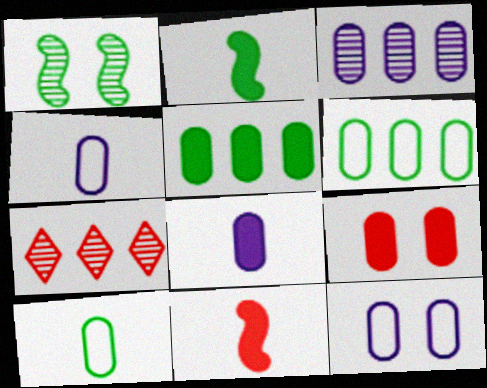[[2, 7, 12], 
[3, 8, 12], 
[3, 9, 10], 
[5, 8, 9]]